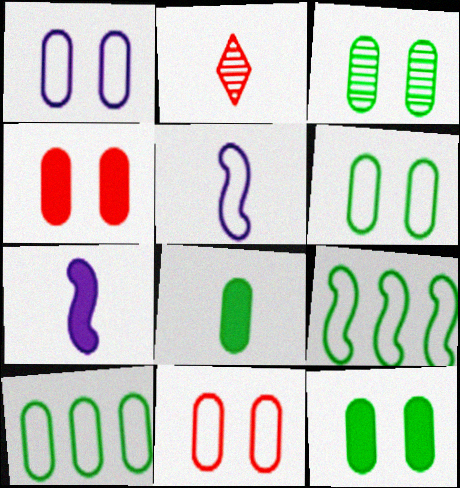[[1, 3, 4], 
[1, 6, 11], 
[2, 5, 8], 
[3, 6, 12], 
[3, 8, 10]]